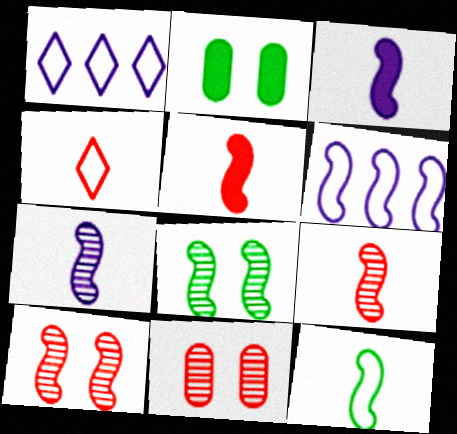[[1, 2, 9], 
[3, 9, 12], 
[5, 6, 8], 
[5, 7, 12]]